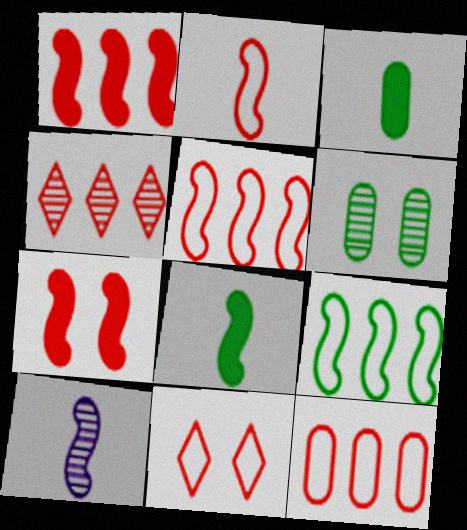[[1, 4, 12], 
[2, 8, 10], 
[2, 11, 12], 
[4, 6, 10], 
[7, 9, 10]]